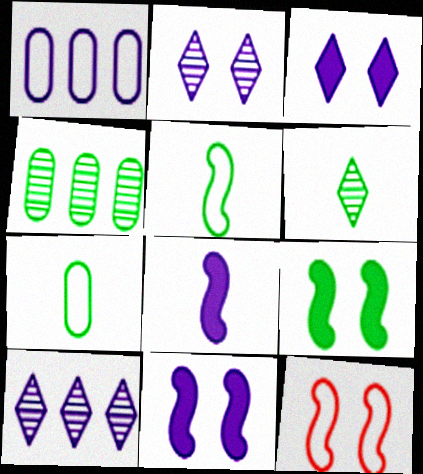[[1, 2, 8]]